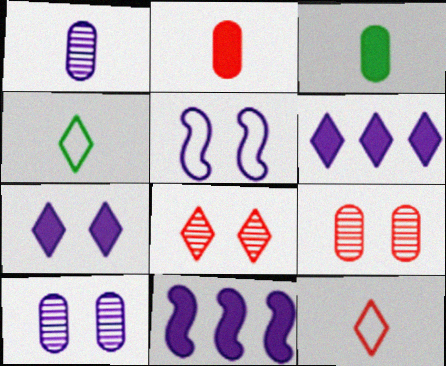[[1, 5, 6], 
[4, 6, 8], 
[4, 9, 11], 
[5, 7, 10]]